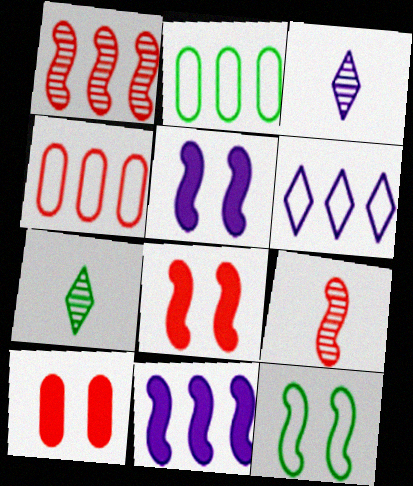[[2, 3, 8], 
[4, 5, 7], 
[9, 11, 12]]